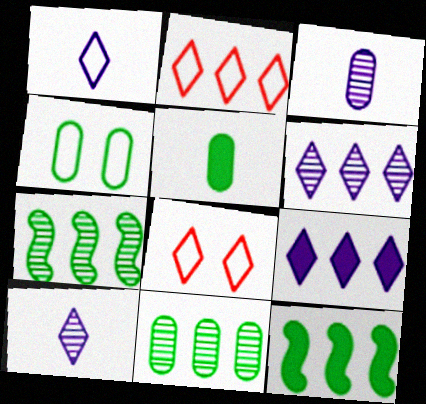[[3, 8, 12], 
[4, 5, 11]]